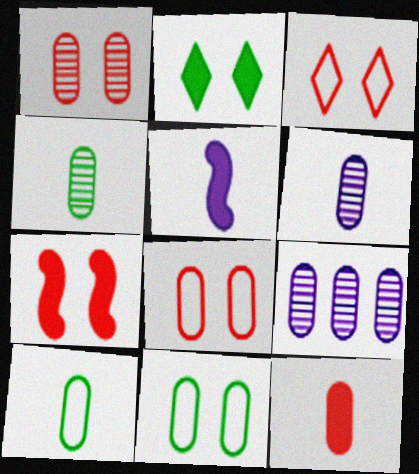[[1, 3, 7], 
[1, 4, 9], 
[6, 10, 12], 
[9, 11, 12]]